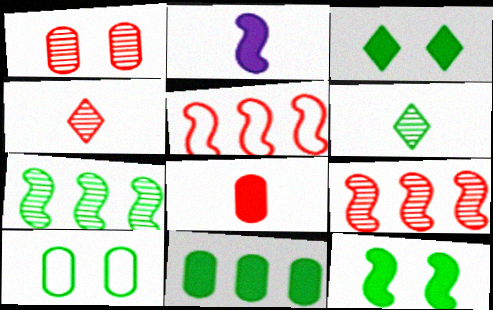[[1, 4, 9]]